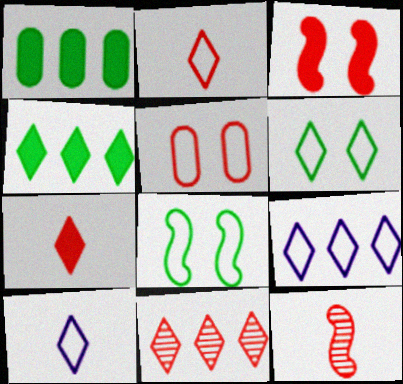[[2, 6, 9], 
[4, 9, 11]]